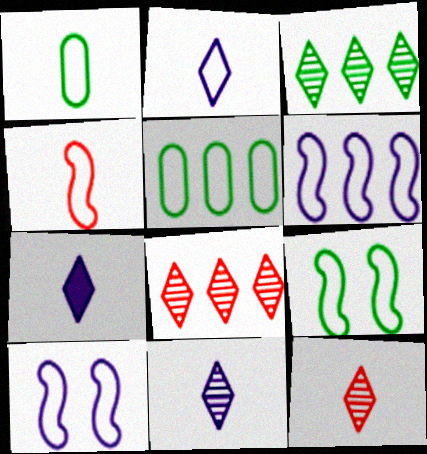[[1, 2, 4], 
[2, 7, 11], 
[4, 6, 9]]